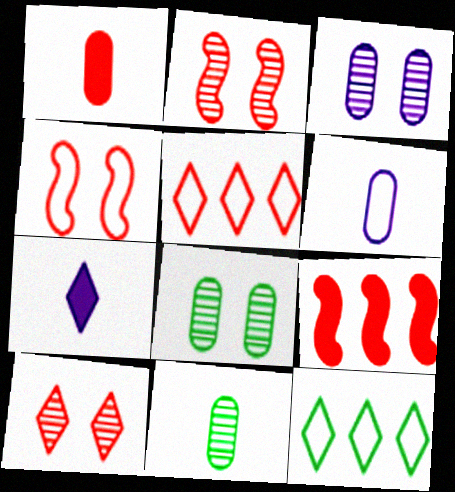[[1, 2, 5], 
[1, 6, 11], 
[4, 6, 12], 
[7, 10, 12]]